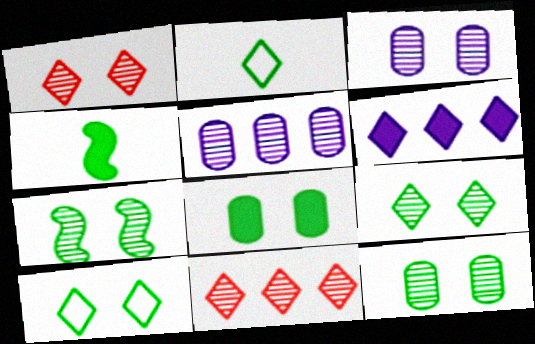[[1, 2, 6], 
[1, 3, 7], 
[7, 8, 10], 
[7, 9, 12]]